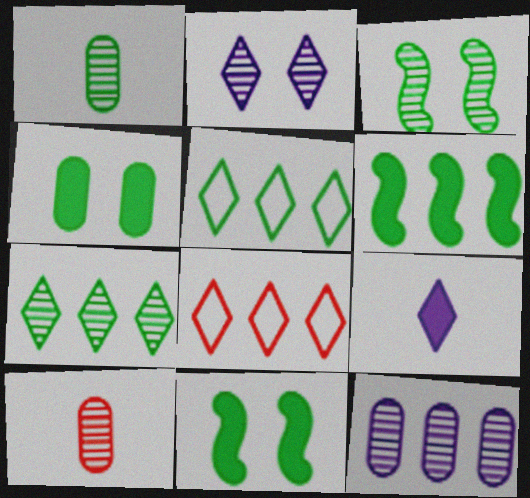[[1, 3, 7], 
[1, 5, 11], 
[6, 8, 12]]